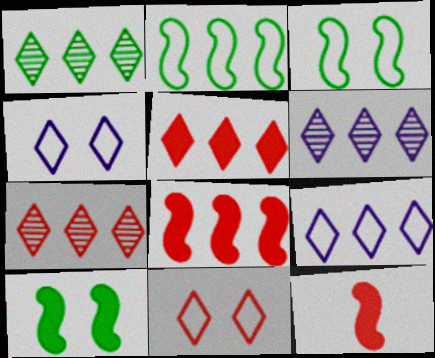[[1, 5, 9], 
[1, 6, 7]]